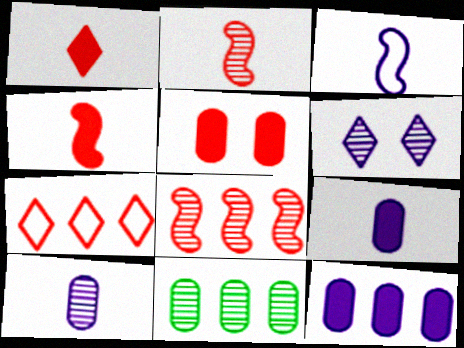[[2, 5, 7], 
[2, 6, 11], 
[3, 6, 12]]